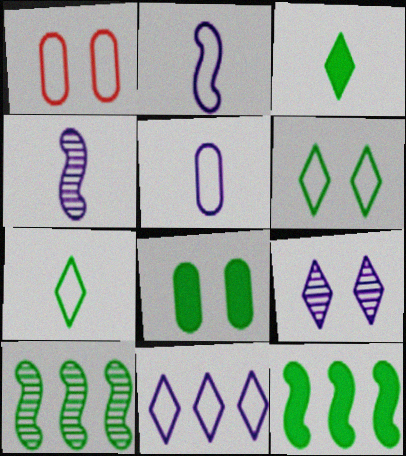[[3, 8, 12], 
[7, 8, 10]]